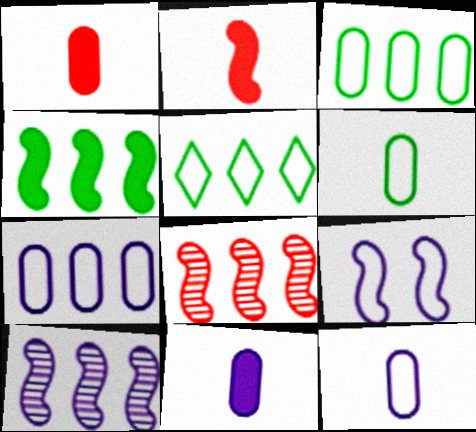[]